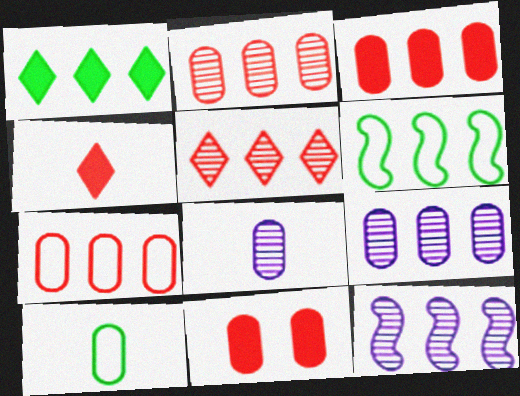[[1, 7, 12], 
[2, 3, 7], 
[9, 10, 11]]